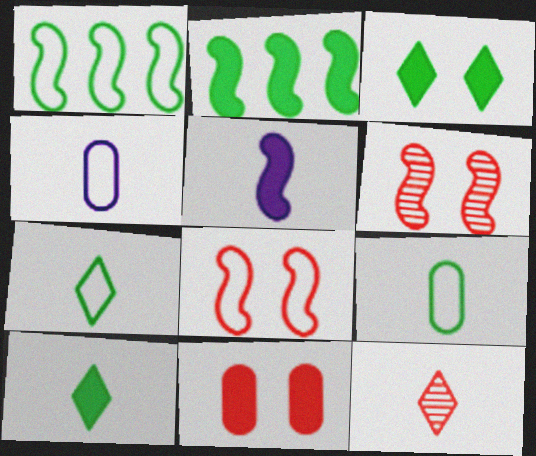[[1, 5, 6], 
[5, 9, 12]]